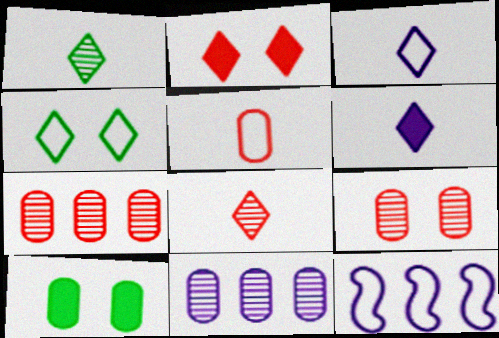[[4, 5, 12], 
[5, 10, 11], 
[8, 10, 12]]